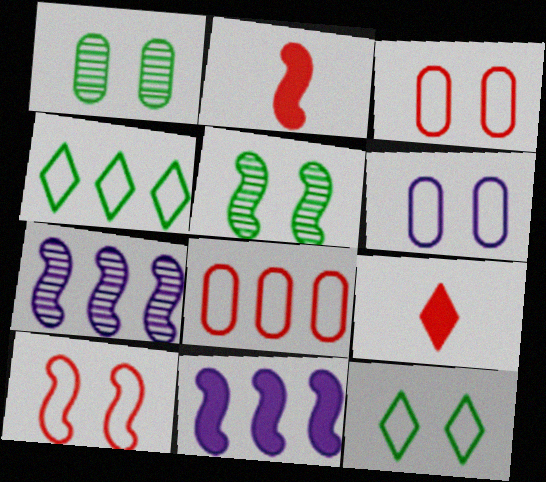[[6, 10, 12]]